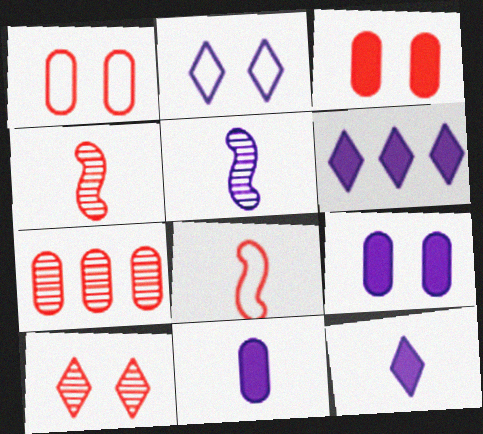[[4, 7, 10]]